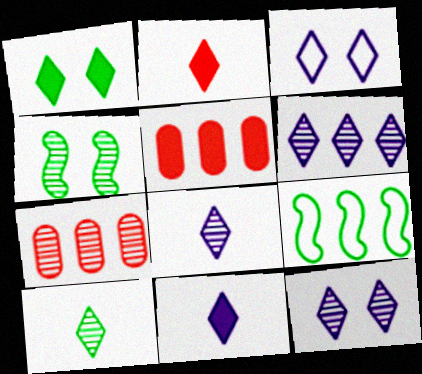[[3, 6, 11], 
[4, 7, 8], 
[5, 6, 9], 
[6, 8, 12]]